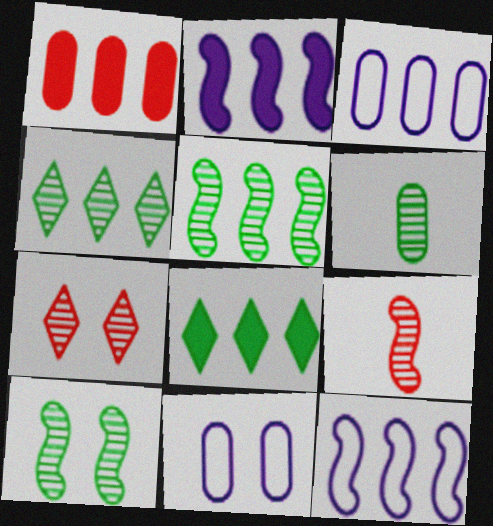[[1, 2, 8], 
[1, 4, 12], 
[1, 6, 11], 
[4, 6, 10], 
[8, 9, 11]]